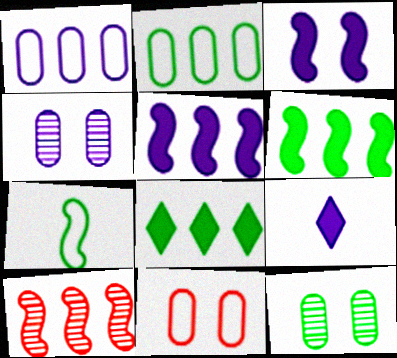[[1, 8, 10], 
[3, 7, 10], 
[7, 8, 12]]